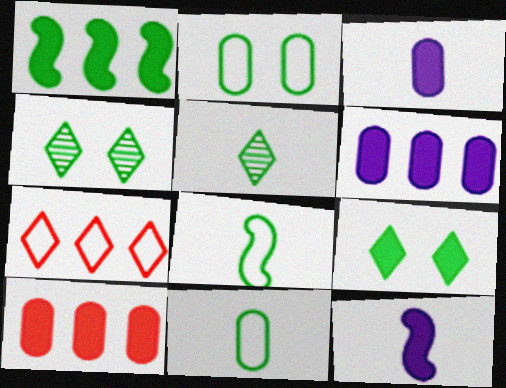[[1, 2, 5], 
[1, 4, 11], 
[9, 10, 12]]